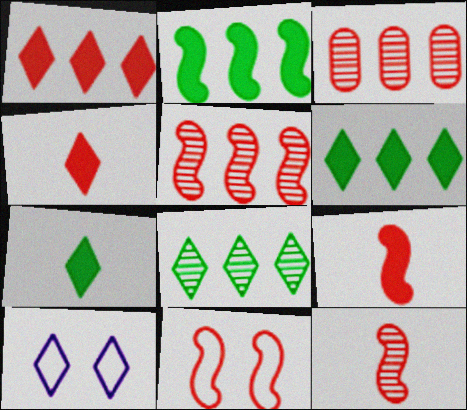[[3, 4, 11], 
[4, 8, 10], 
[5, 9, 11]]